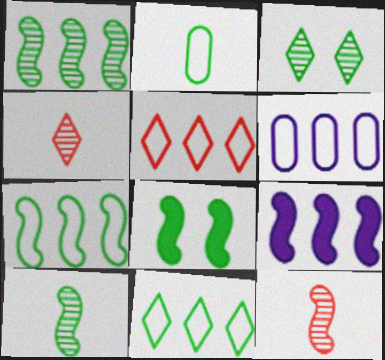[[4, 6, 8], 
[5, 6, 7], 
[7, 8, 10]]